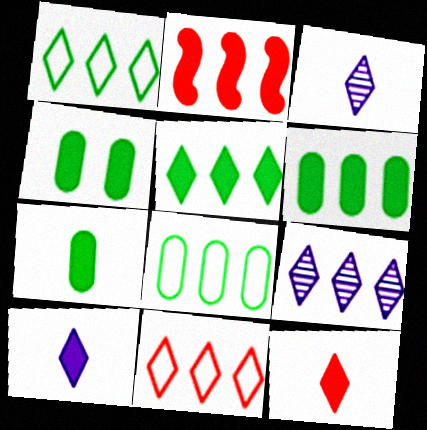[[2, 4, 10], 
[2, 8, 9], 
[4, 6, 7], 
[5, 9, 11]]